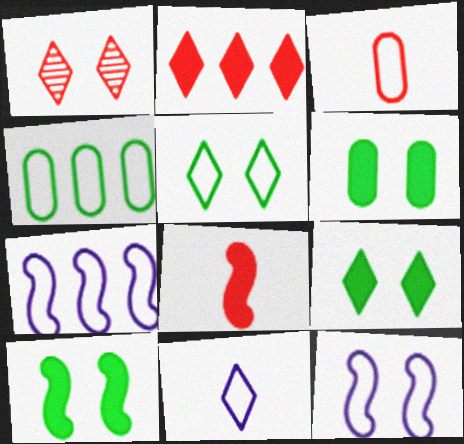[[1, 6, 12], 
[3, 5, 7], 
[6, 9, 10]]